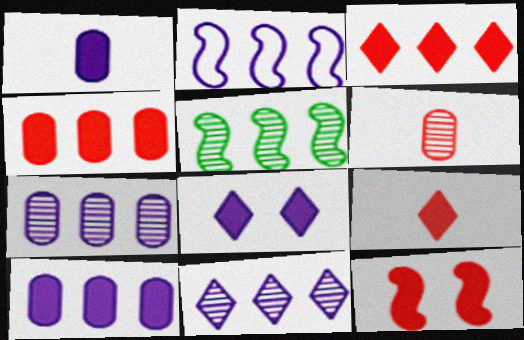[[2, 10, 11], 
[4, 9, 12]]